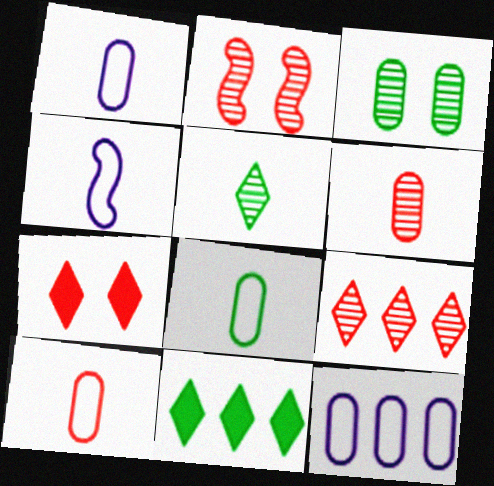[[1, 2, 11], 
[1, 8, 10], 
[2, 6, 9]]